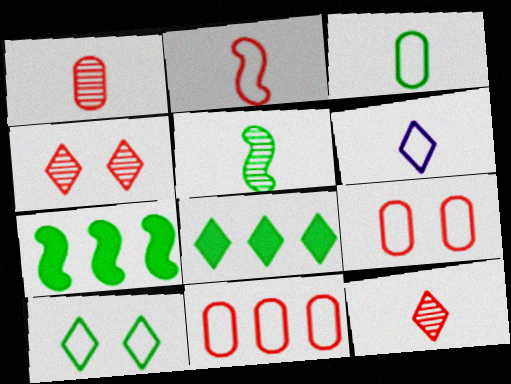[[2, 3, 6], 
[4, 6, 8]]